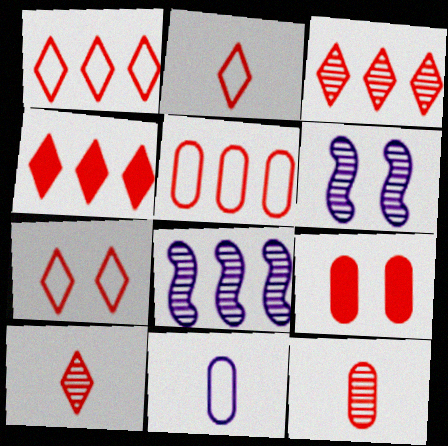[[1, 2, 7], 
[1, 3, 4], 
[4, 7, 10], 
[5, 9, 12]]